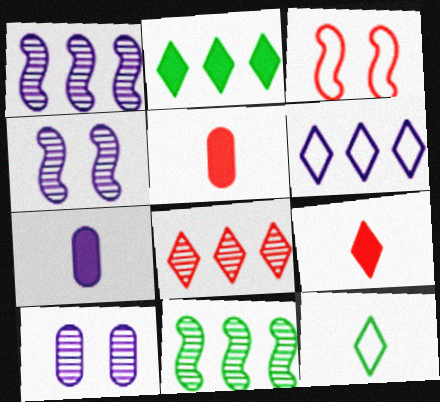[[2, 6, 8], 
[3, 5, 8], 
[4, 6, 7]]